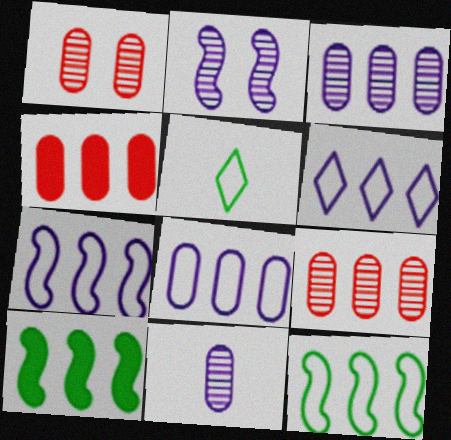[[2, 4, 5], 
[6, 7, 8], 
[6, 9, 10]]